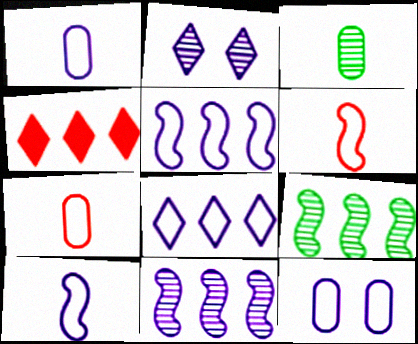[[8, 10, 12]]